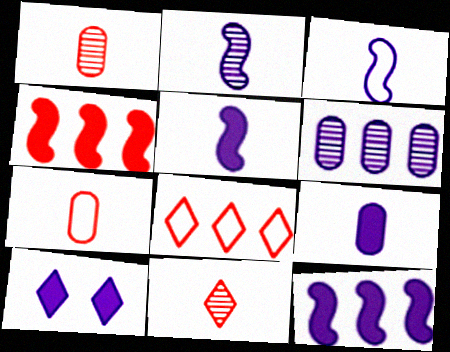[[2, 3, 5], 
[3, 6, 10], 
[9, 10, 12]]